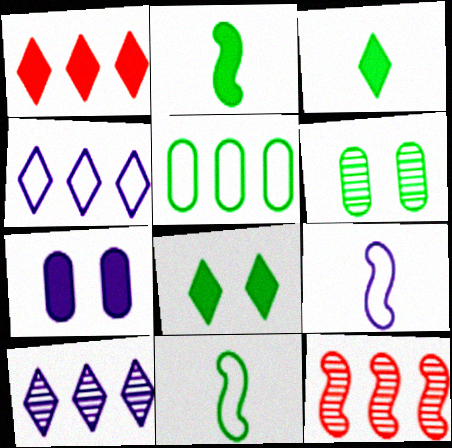[[1, 2, 7], 
[1, 6, 9], 
[7, 9, 10]]